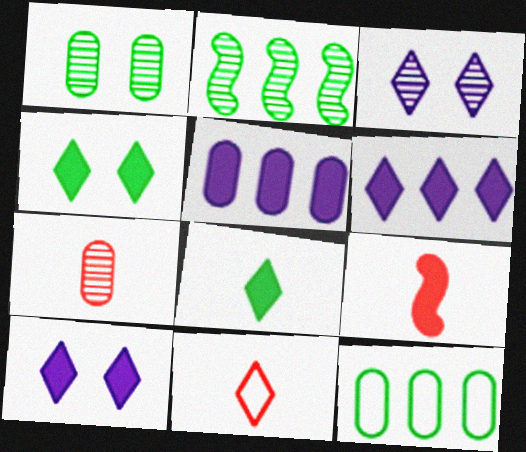[[2, 3, 7], 
[3, 9, 12], 
[4, 5, 9], 
[7, 9, 11]]